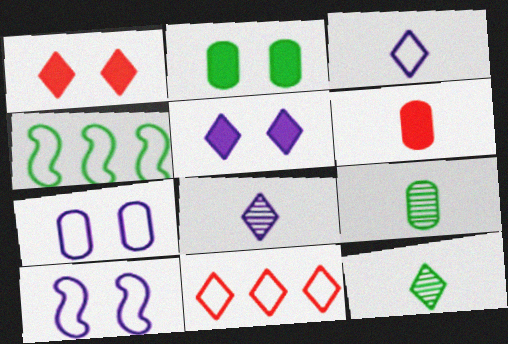[[2, 4, 12], 
[5, 11, 12]]